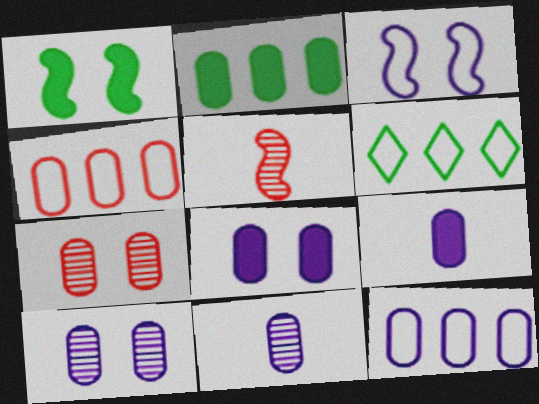[[5, 6, 8], 
[8, 11, 12], 
[9, 10, 12]]